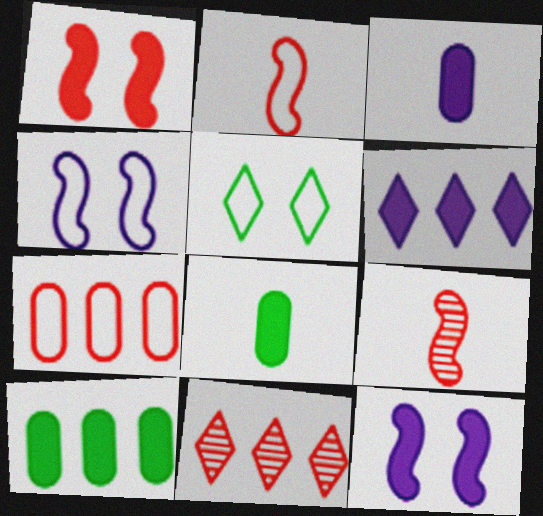[[1, 6, 8], 
[3, 6, 12], 
[4, 8, 11]]